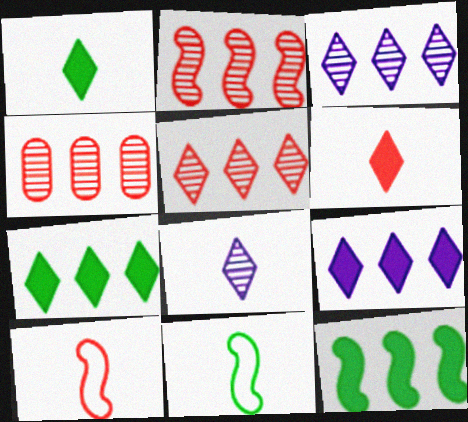[[2, 4, 5]]